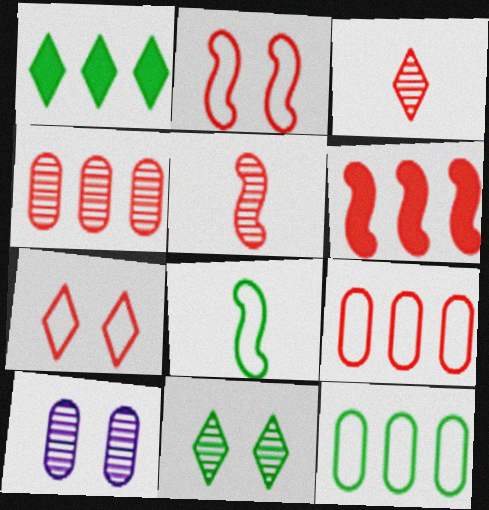[[2, 5, 6]]